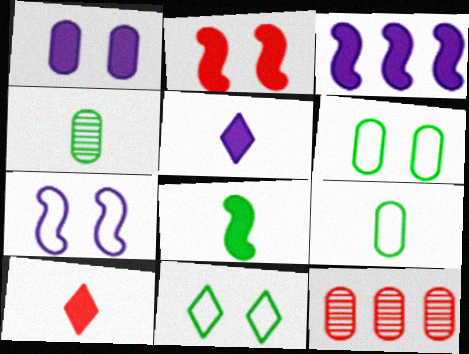[[1, 3, 5], 
[1, 9, 12], 
[2, 3, 8]]